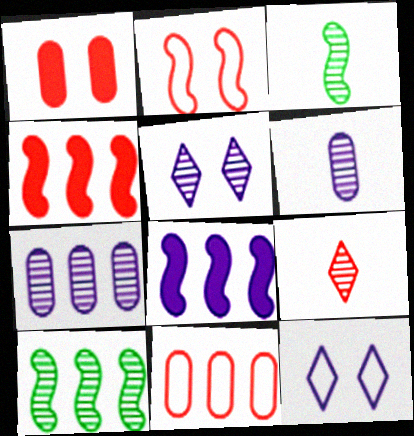[[2, 3, 8], 
[3, 6, 9], 
[6, 8, 12]]